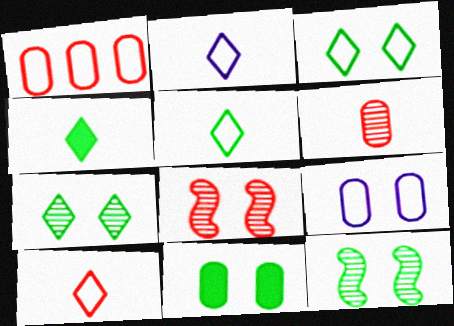[[2, 5, 10], 
[3, 11, 12]]